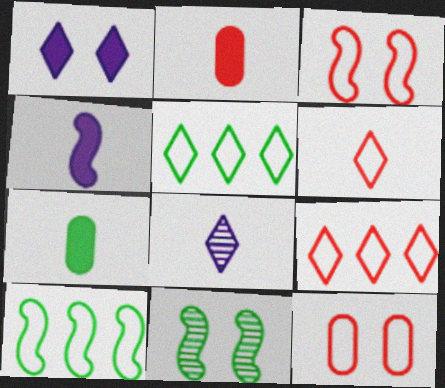[[1, 11, 12], 
[5, 7, 11]]